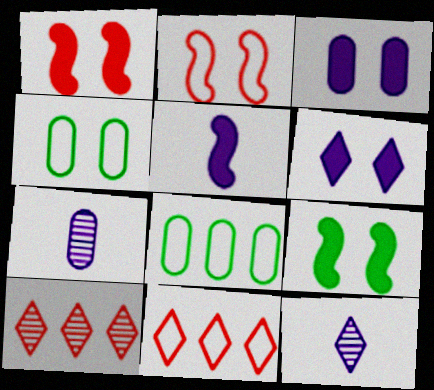[[1, 8, 12], 
[4, 5, 10], 
[7, 9, 11]]